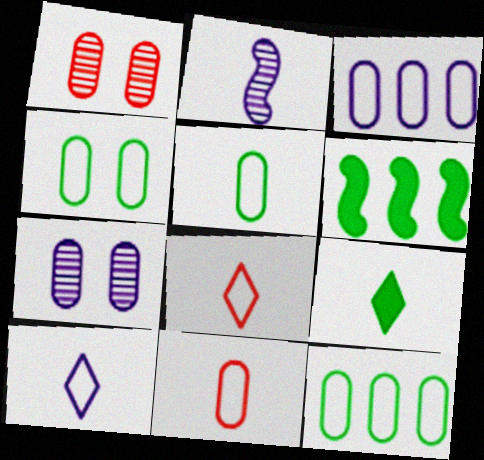[[1, 6, 10], 
[2, 9, 11], 
[3, 4, 11], 
[4, 5, 12], 
[6, 7, 8]]